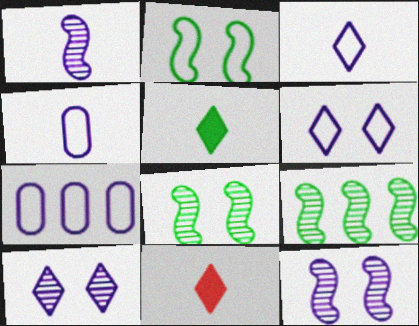[[7, 8, 11]]